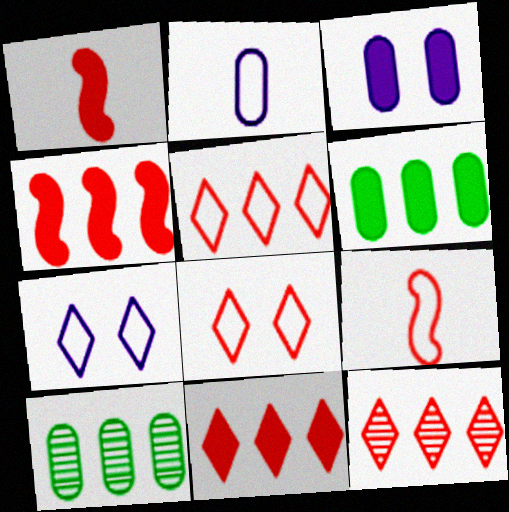[[1, 7, 10], 
[5, 11, 12]]